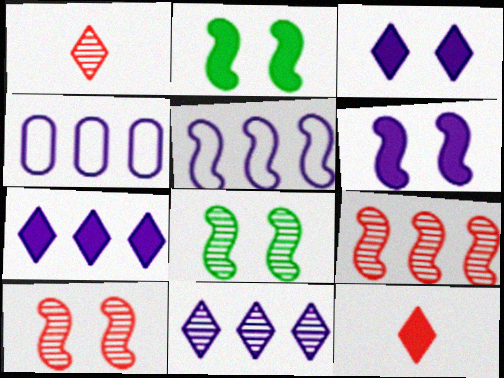[[1, 2, 4], 
[4, 8, 12]]